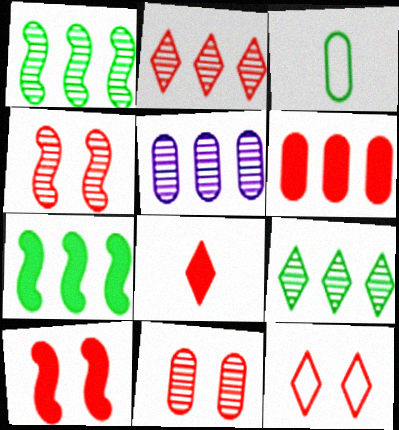[[1, 2, 5], 
[2, 8, 12], 
[6, 8, 10], 
[10, 11, 12]]